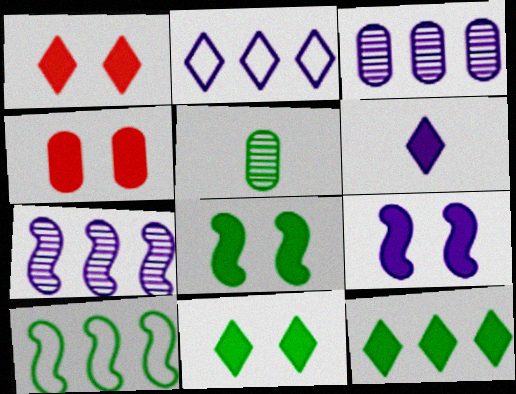[[1, 6, 12], 
[4, 9, 11], 
[5, 10, 11]]